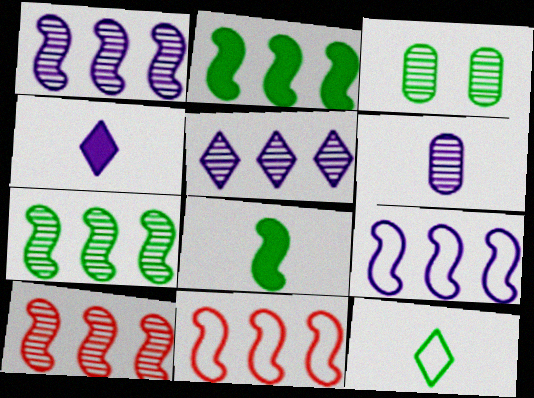[[1, 2, 11], 
[1, 7, 10], 
[2, 3, 12], 
[2, 9, 10], 
[3, 4, 11]]